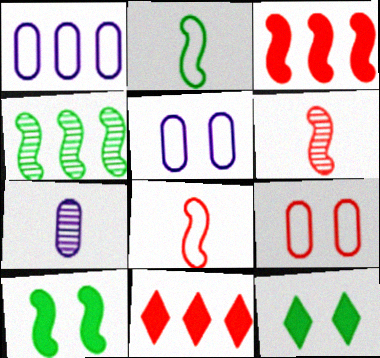[[1, 4, 11], 
[1, 6, 12], 
[2, 4, 10], 
[6, 9, 11]]